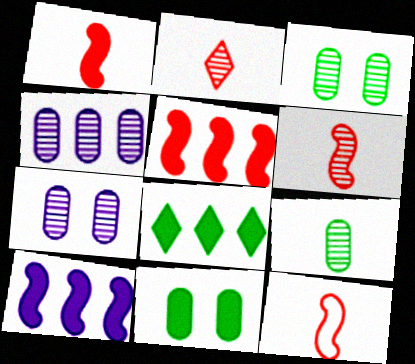[[1, 6, 12], 
[7, 8, 12]]